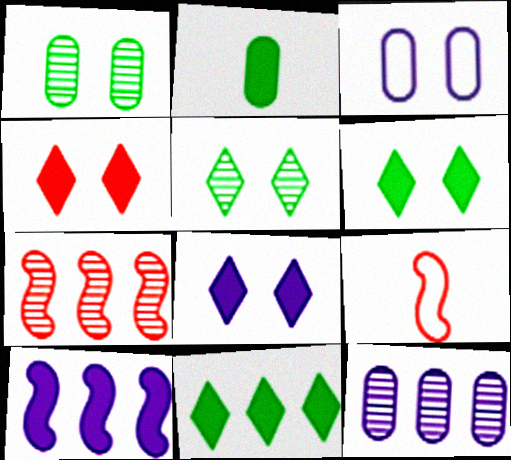[[2, 4, 10], 
[4, 6, 8], 
[6, 9, 12]]